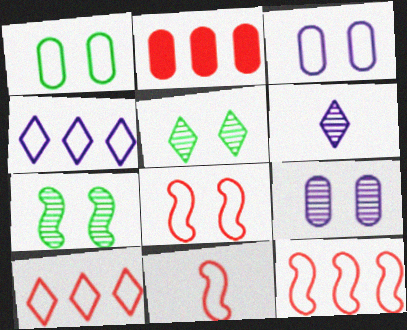[[1, 4, 11], 
[8, 11, 12]]